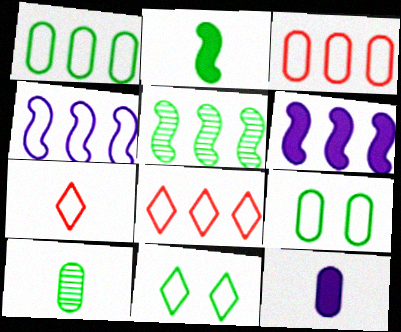[[1, 4, 8], 
[4, 7, 9]]